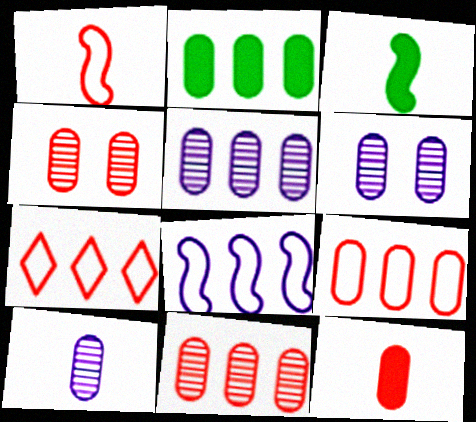[[2, 5, 9], 
[3, 6, 7], 
[4, 9, 12], 
[5, 6, 10]]